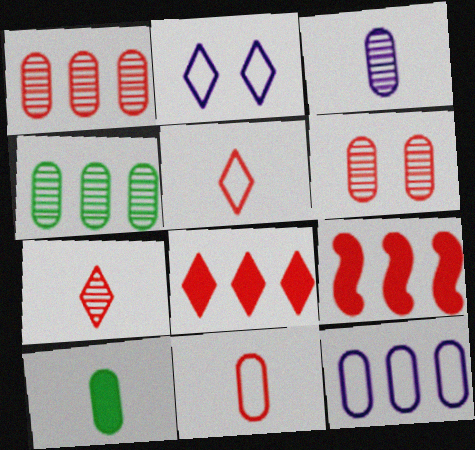[[3, 4, 6], 
[3, 10, 11], 
[5, 6, 9], 
[6, 10, 12]]